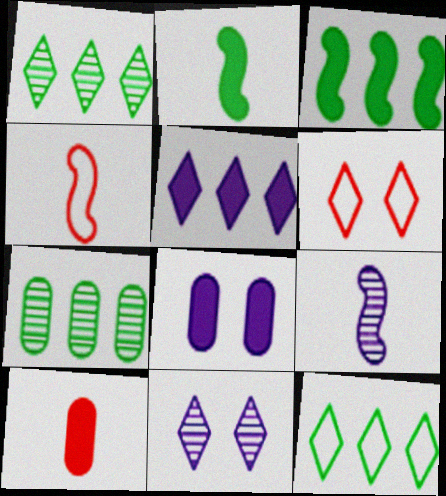[[1, 4, 8], 
[2, 4, 9], 
[3, 7, 12]]